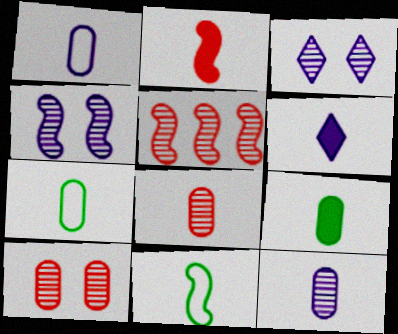[[1, 8, 9], 
[2, 6, 9], 
[6, 8, 11]]